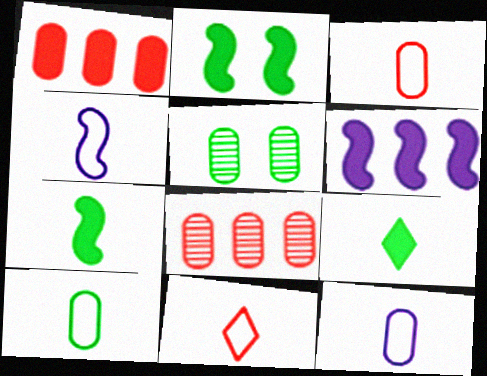[[1, 5, 12], 
[3, 10, 12], 
[4, 10, 11], 
[5, 6, 11]]